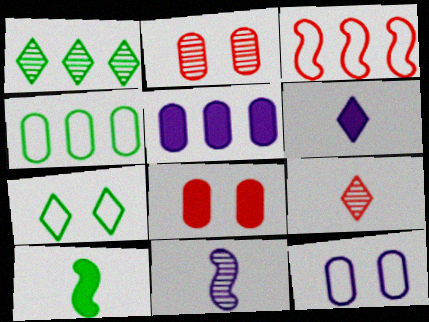[[1, 2, 11], 
[1, 3, 5], 
[3, 8, 9]]